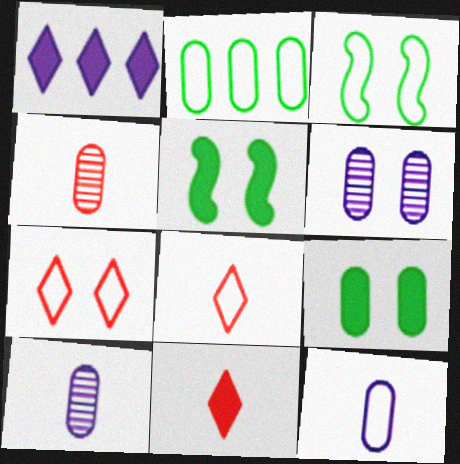[[1, 3, 4], 
[5, 6, 7]]